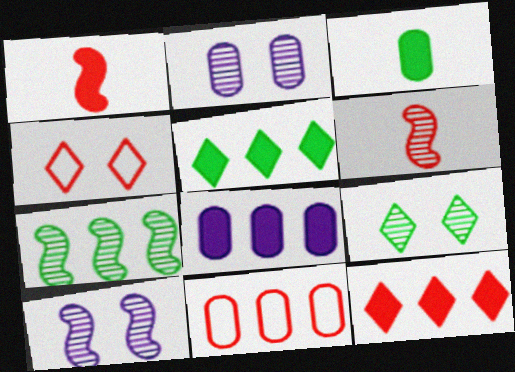[[2, 3, 11], 
[6, 7, 10]]